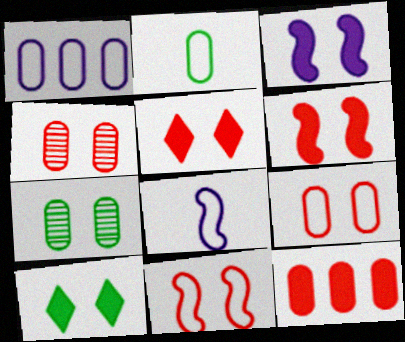[[1, 2, 9], 
[4, 5, 11]]